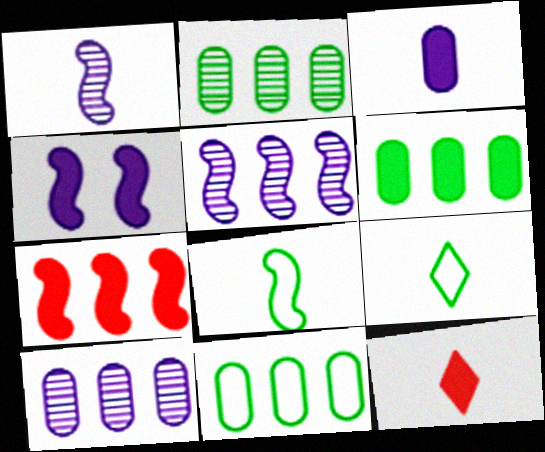[[2, 6, 11], 
[4, 6, 12]]